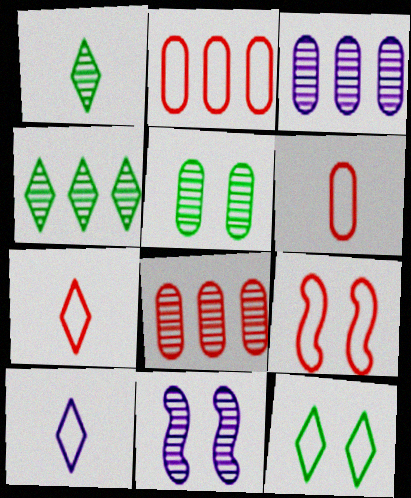[[1, 8, 11], 
[2, 7, 9]]